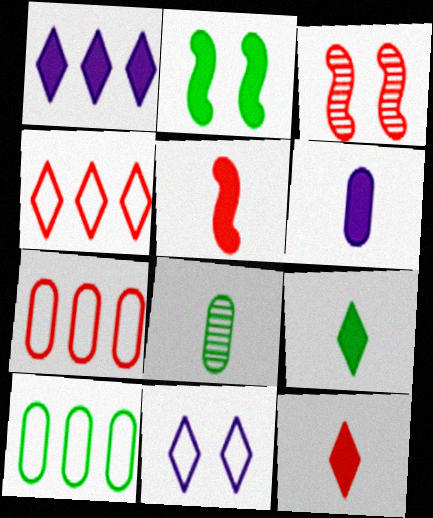[[3, 7, 12], 
[5, 6, 9]]